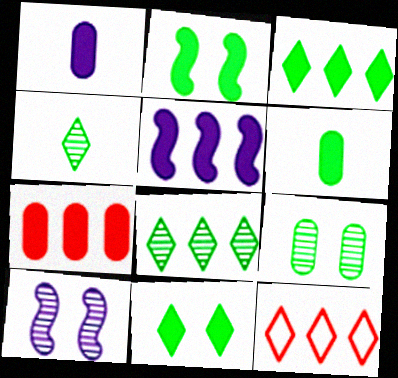[[2, 3, 6], 
[3, 5, 7], 
[6, 10, 12]]